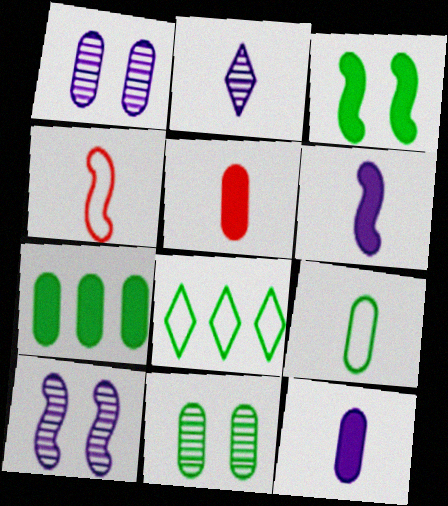[[5, 8, 10], 
[7, 9, 11]]